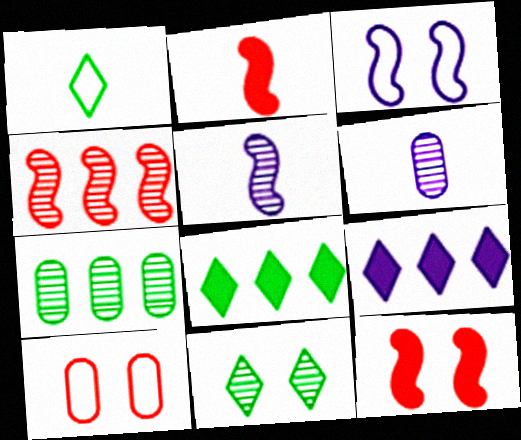[[1, 2, 6], 
[1, 8, 11], 
[3, 6, 9], 
[4, 6, 11], 
[5, 8, 10]]